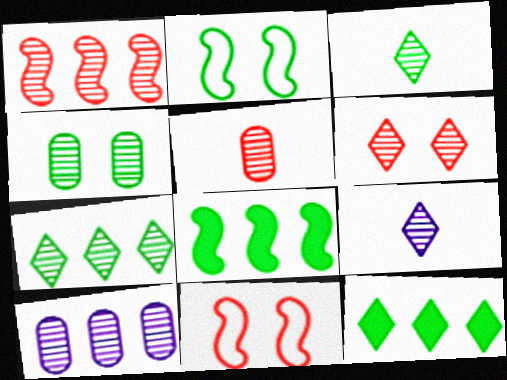[[1, 4, 9], 
[1, 5, 6], 
[1, 7, 10], 
[4, 5, 10], 
[6, 7, 9]]